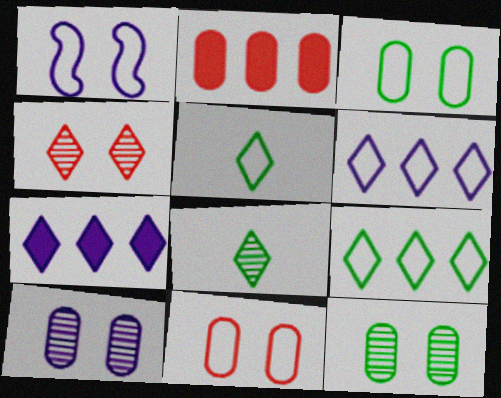[[1, 2, 8], 
[4, 5, 7]]